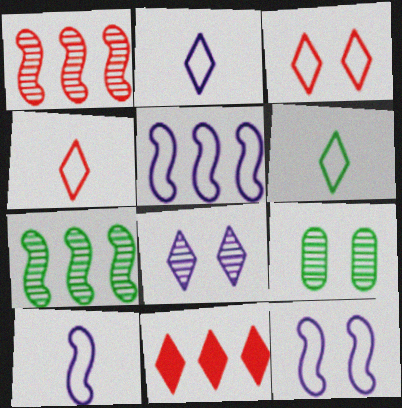[[2, 4, 6], 
[5, 10, 12], 
[6, 8, 11], 
[9, 10, 11]]